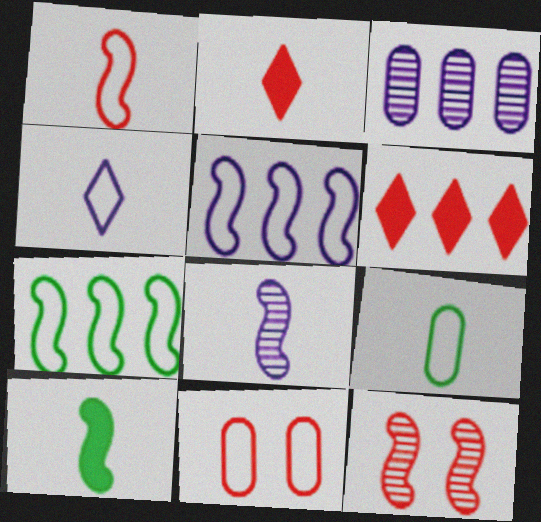[[1, 4, 9], 
[1, 8, 10], 
[2, 8, 9], 
[3, 6, 7], 
[4, 7, 11], 
[5, 10, 12]]